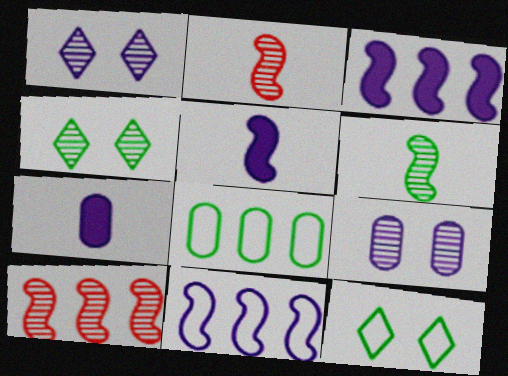[[1, 7, 11], 
[7, 10, 12]]